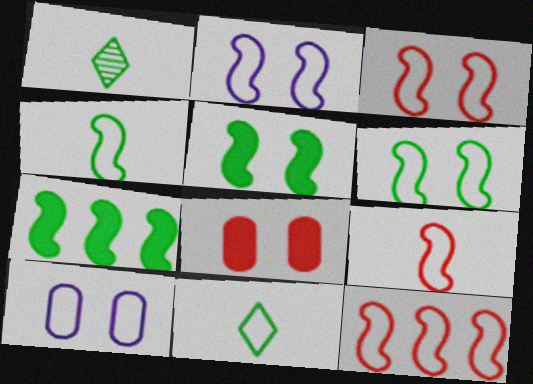[[2, 3, 6], 
[2, 4, 12], 
[3, 9, 12], 
[10, 11, 12]]